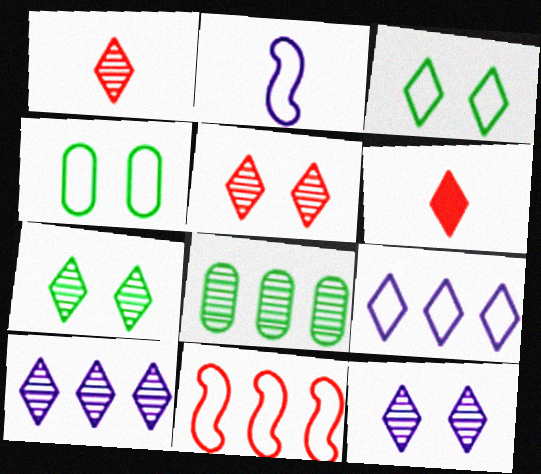[[1, 7, 10], 
[3, 6, 10], 
[5, 7, 12], 
[6, 7, 9]]